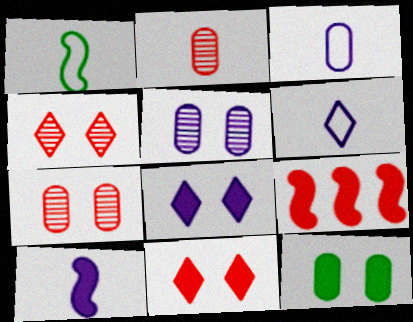[]